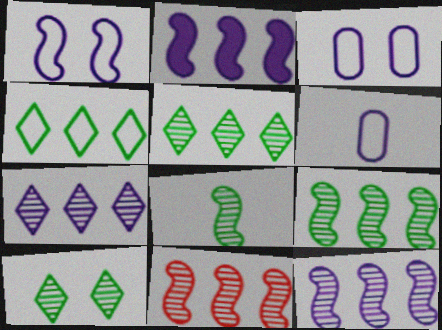[[9, 11, 12]]